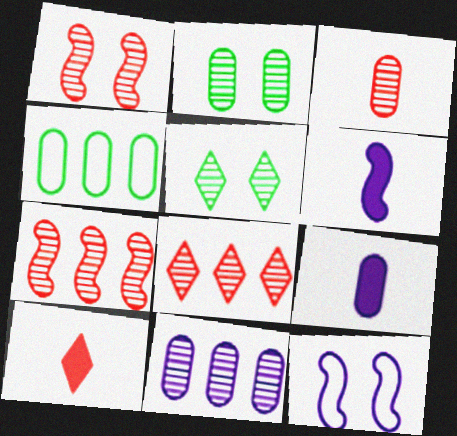[[1, 3, 8], 
[2, 3, 11]]